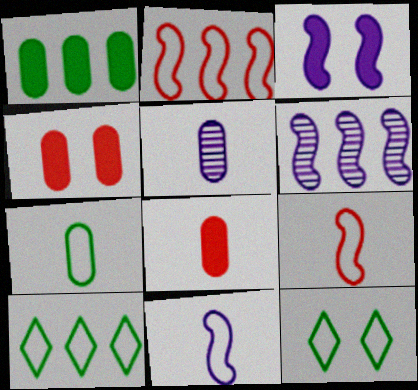[[3, 6, 11], 
[5, 7, 8], 
[6, 8, 12]]